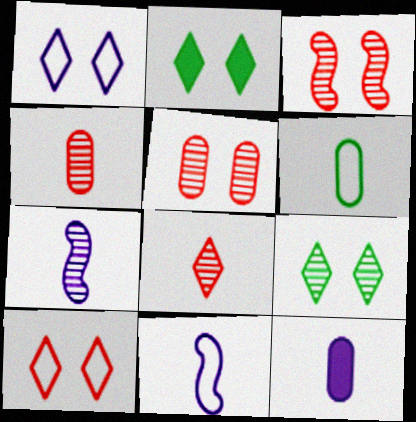[[4, 6, 12]]